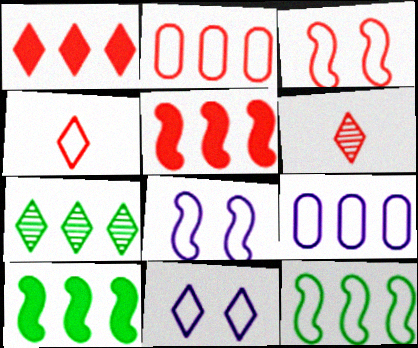[[2, 3, 4], 
[5, 7, 9]]